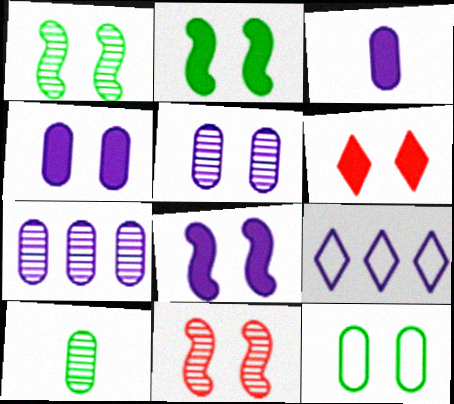[[2, 4, 6]]